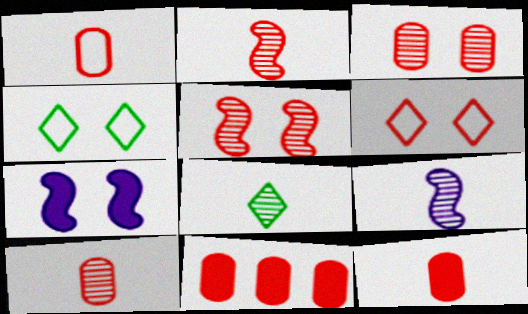[[1, 3, 11], 
[1, 10, 12], 
[2, 6, 11], 
[3, 4, 7], 
[4, 9, 11], 
[8, 9, 10]]